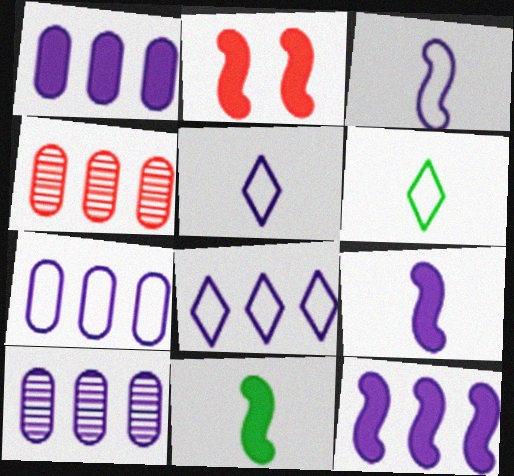[[1, 7, 10], 
[2, 6, 10], 
[2, 11, 12], 
[8, 10, 12]]